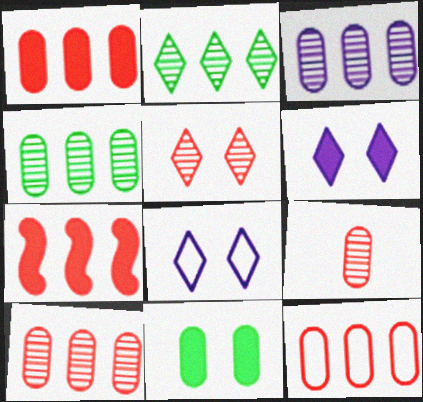[[1, 10, 12], 
[3, 4, 10]]